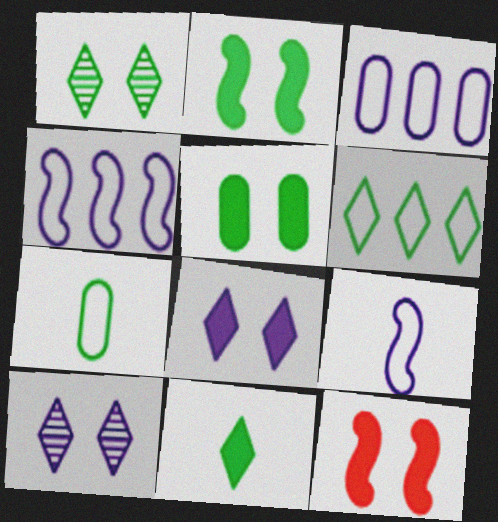[[1, 6, 11], 
[5, 8, 12]]